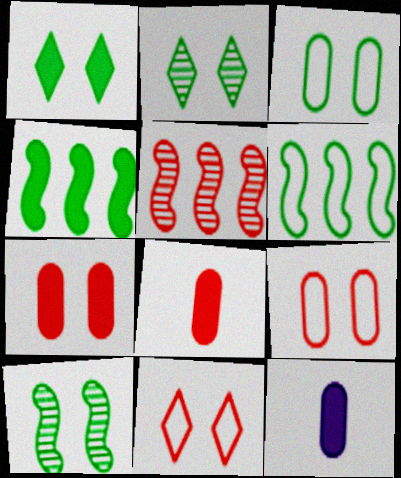[[1, 3, 10], 
[5, 8, 11]]